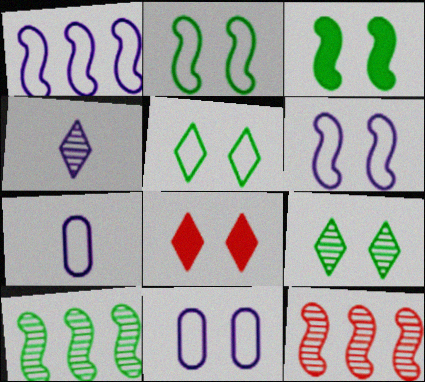[[7, 8, 10]]